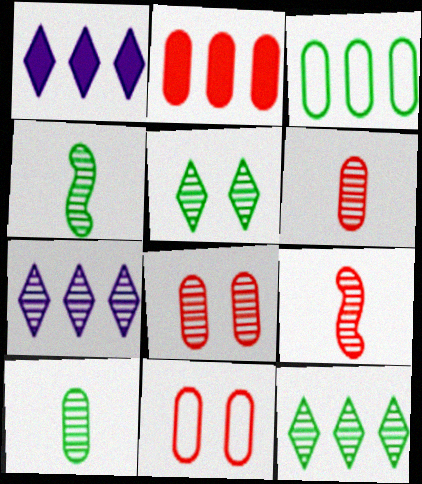[[1, 4, 11], 
[2, 6, 11], 
[4, 7, 8]]